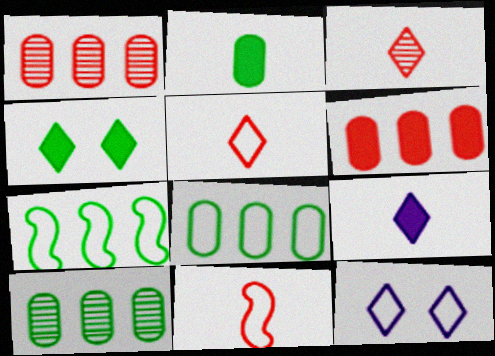[[8, 11, 12]]